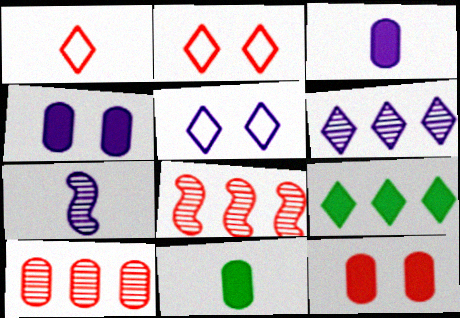[[1, 7, 11], 
[1, 8, 12], 
[5, 8, 11]]